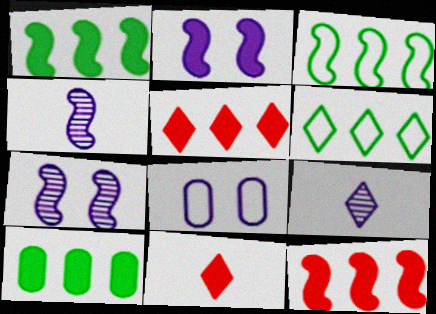[[2, 10, 11]]